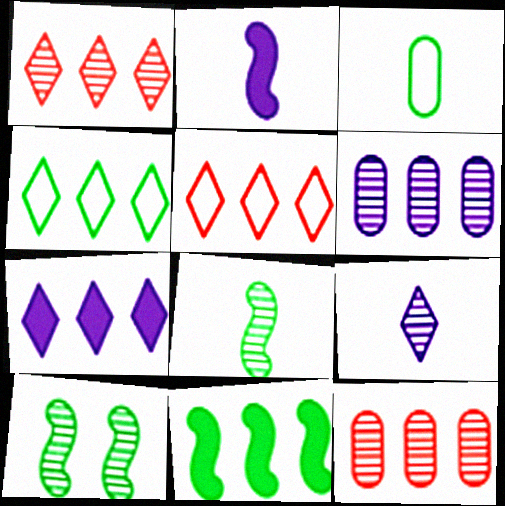[[1, 4, 7], 
[5, 6, 11], 
[9, 10, 12]]